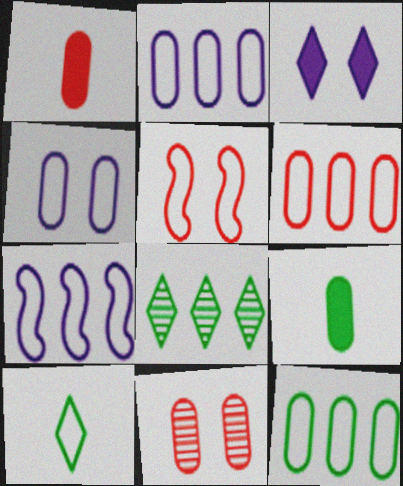[[1, 6, 11], 
[2, 5, 10], 
[2, 6, 12], 
[2, 9, 11]]